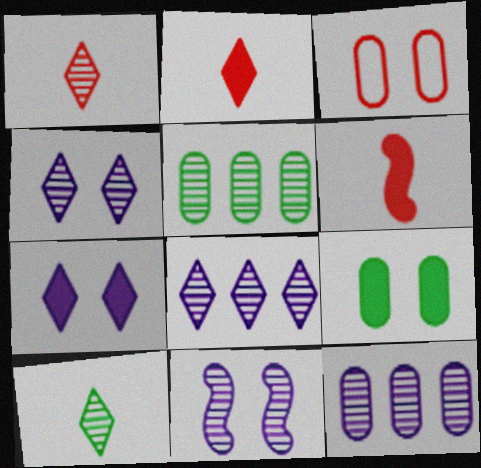[[1, 5, 11]]